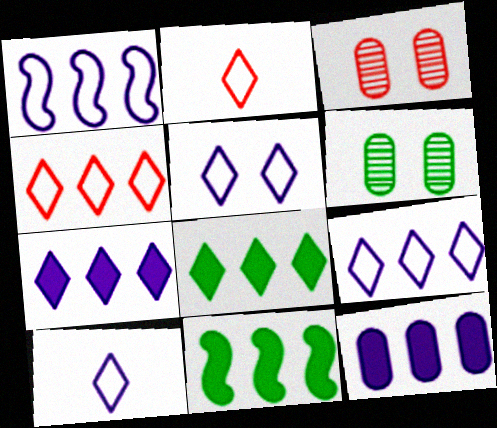[[3, 10, 11], 
[5, 9, 10]]